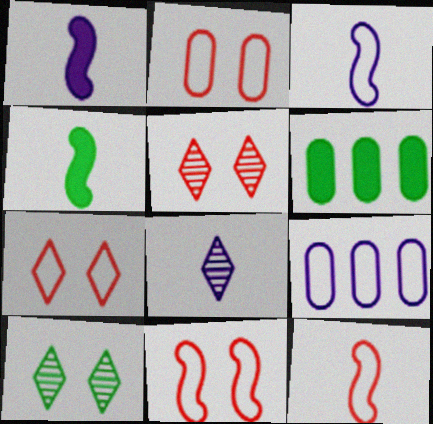[[2, 7, 11], 
[3, 5, 6], 
[4, 5, 9], 
[6, 8, 11]]